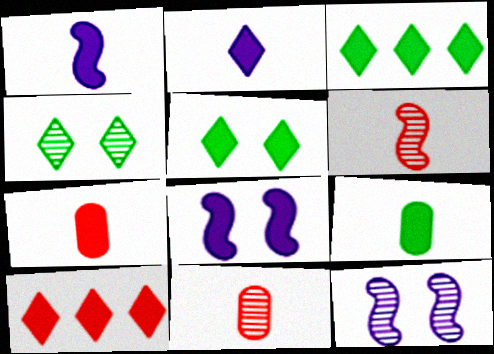[[2, 5, 10], 
[3, 7, 8], 
[8, 9, 10]]